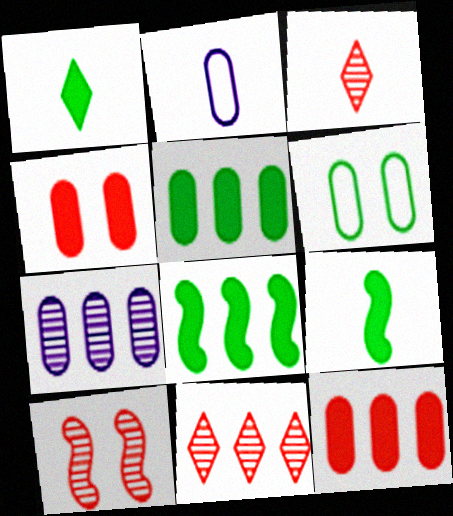[[2, 3, 9]]